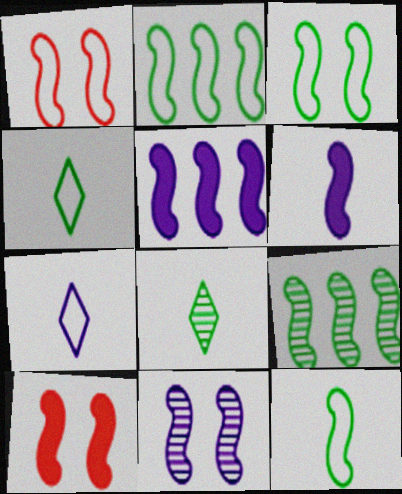[[1, 6, 9], 
[2, 3, 12], 
[3, 10, 11]]